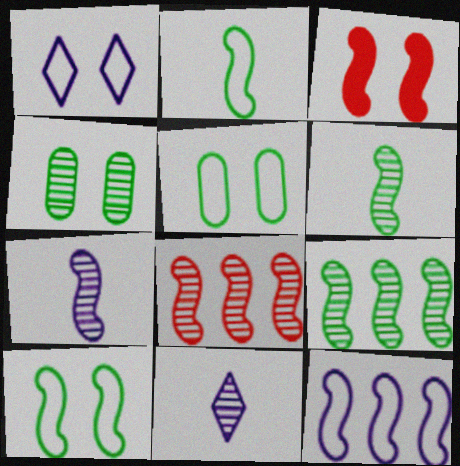[[1, 3, 4], 
[3, 6, 12], 
[4, 8, 11]]